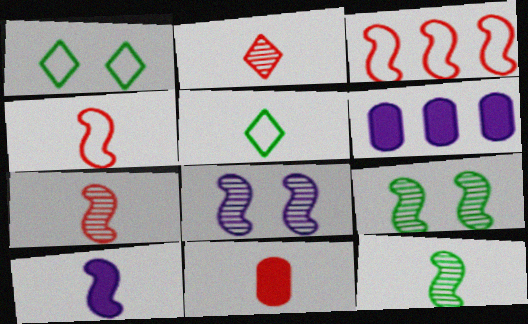[[1, 6, 7], 
[2, 4, 11], 
[3, 9, 10], 
[4, 10, 12]]